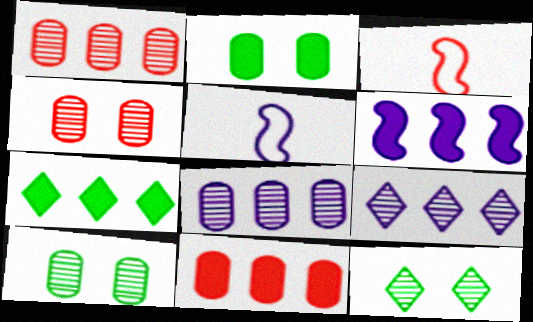[[2, 3, 9], 
[4, 5, 7], 
[5, 11, 12], 
[6, 7, 11]]